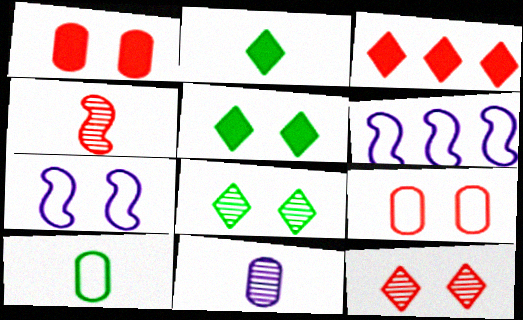[[1, 7, 8], 
[3, 4, 9]]